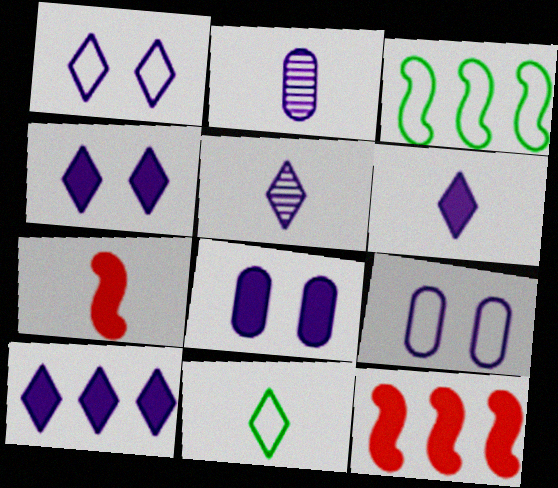[[1, 5, 10], 
[2, 7, 11], 
[4, 6, 10]]